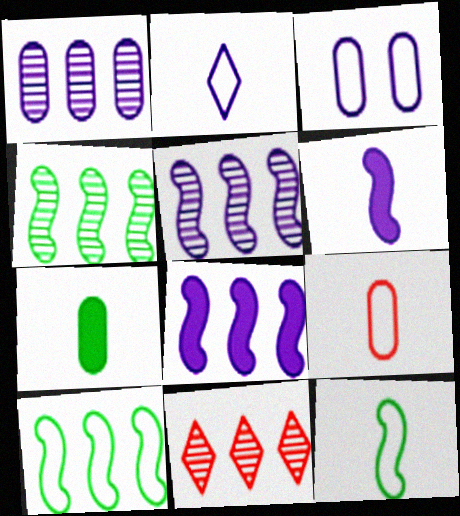[[1, 4, 11], 
[2, 9, 12]]